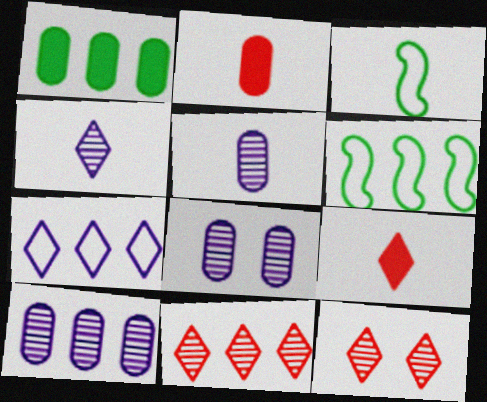[[2, 3, 4], 
[3, 5, 9], 
[5, 8, 10], 
[6, 8, 9]]